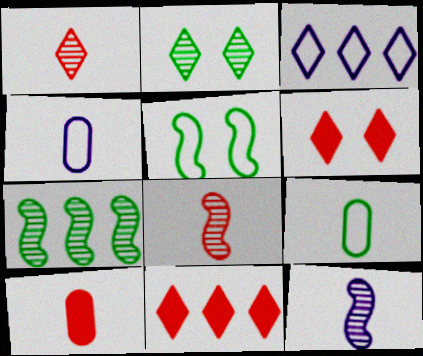[[4, 6, 7]]